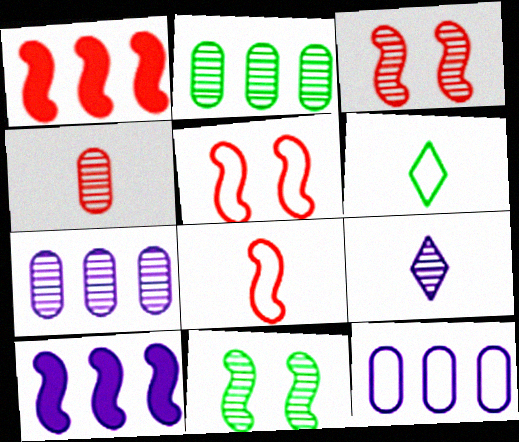[[1, 3, 8], 
[2, 3, 9], 
[5, 6, 12], 
[8, 10, 11]]